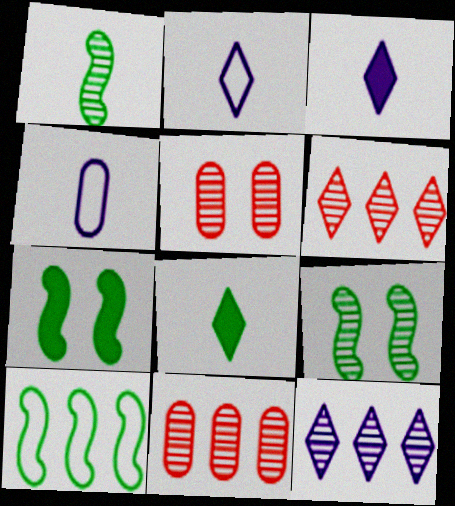[[1, 5, 12], 
[1, 7, 10], 
[2, 7, 11], 
[3, 5, 10], 
[4, 6, 7]]